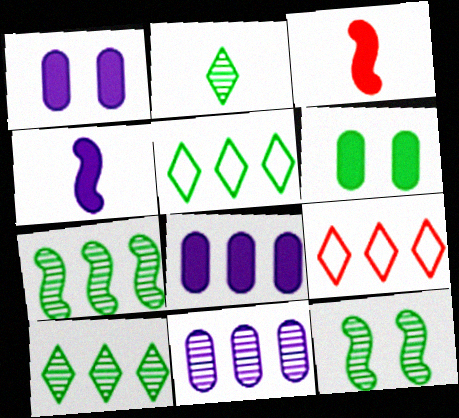[[7, 8, 9]]